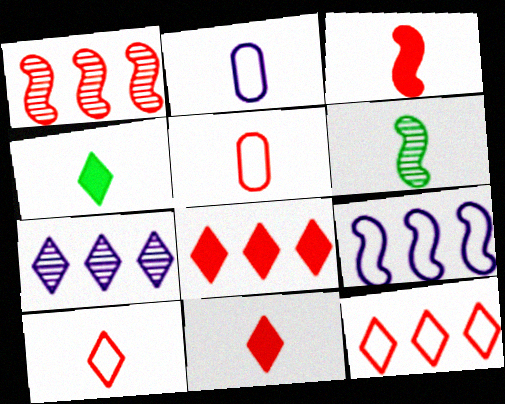[[2, 6, 11]]